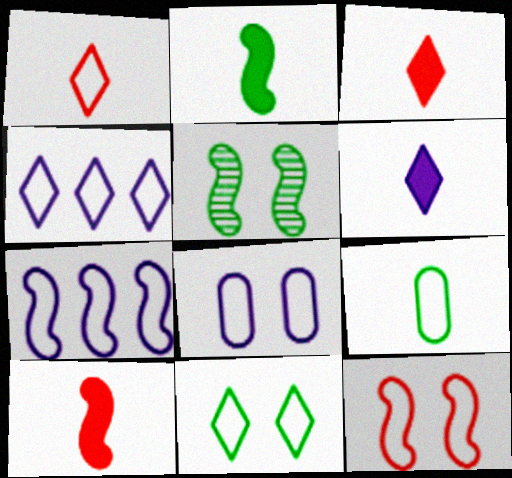[[1, 4, 11], 
[4, 9, 12], 
[5, 7, 10], 
[8, 11, 12]]